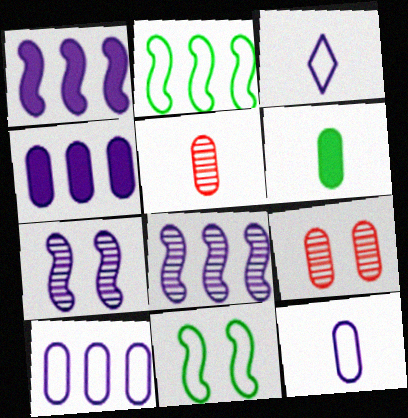[[3, 4, 7], 
[5, 6, 12], 
[6, 9, 10]]